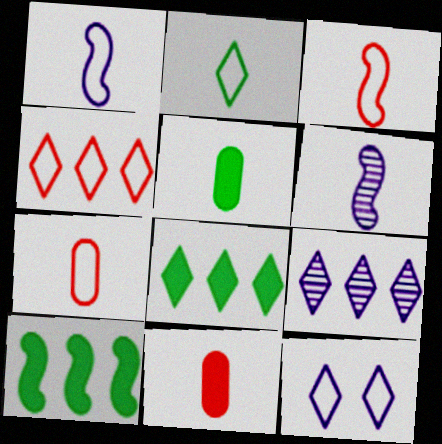[[1, 2, 7], 
[2, 4, 12], 
[2, 6, 11], 
[4, 8, 9]]